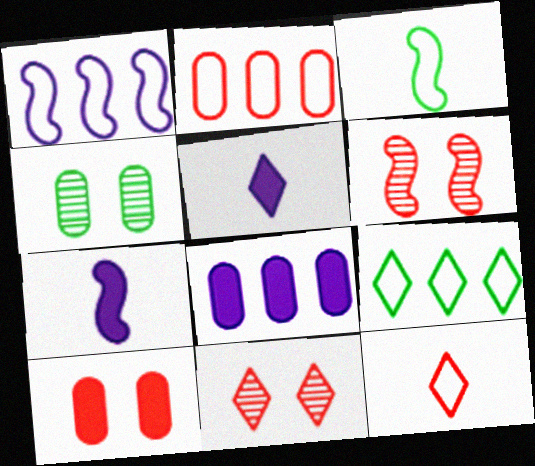[[1, 2, 9], 
[3, 8, 11], 
[5, 9, 11]]